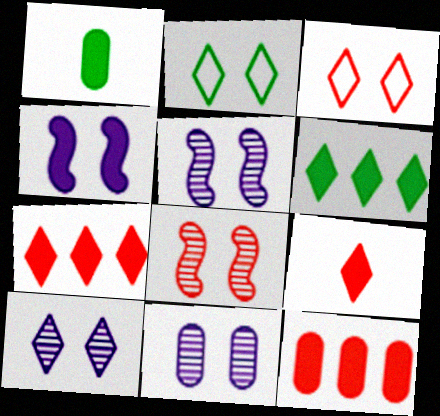[[1, 4, 7], 
[5, 10, 11]]